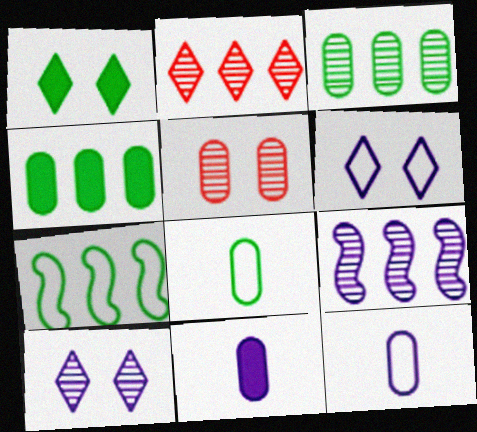[[2, 3, 9], 
[4, 5, 12], 
[6, 9, 11]]